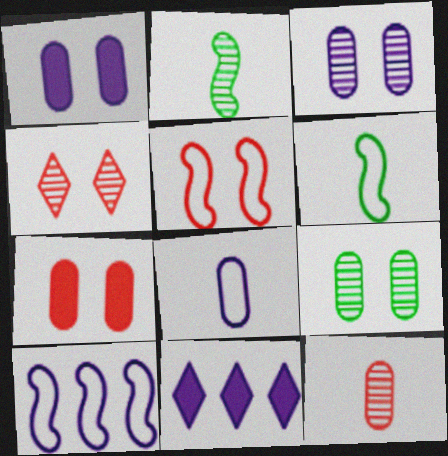[[4, 5, 7], 
[5, 6, 10]]